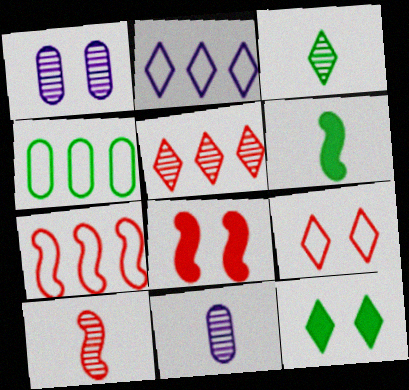[[2, 4, 7], 
[3, 10, 11], 
[7, 8, 10], 
[7, 11, 12]]